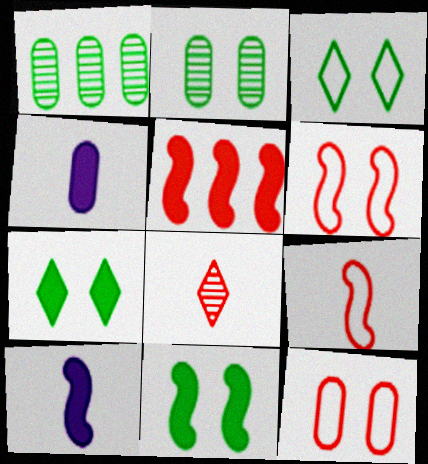[[1, 4, 12], 
[2, 3, 11], 
[4, 5, 7], 
[5, 8, 12], 
[5, 10, 11]]